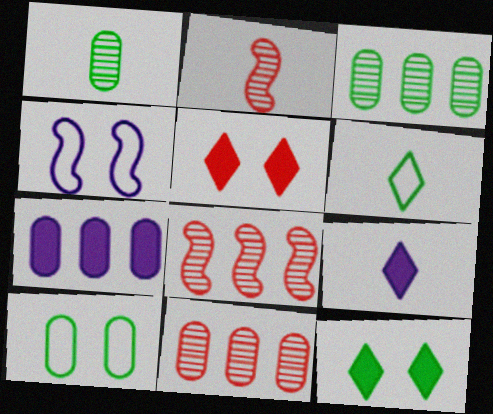[[8, 9, 10]]